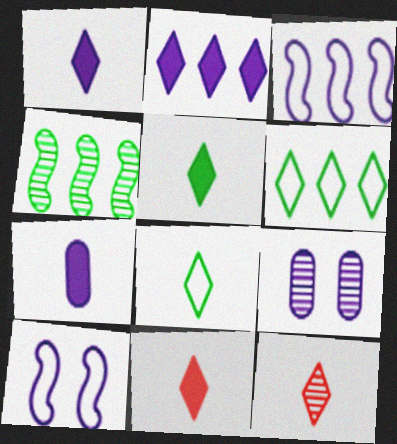[[1, 3, 9], 
[1, 5, 11], 
[1, 8, 12], 
[4, 9, 12]]